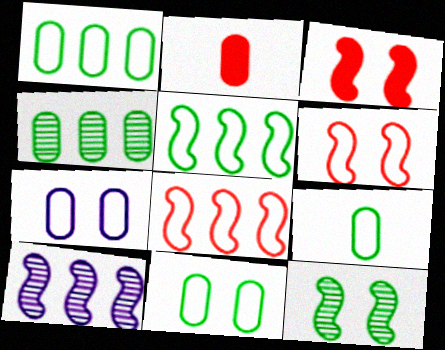[[1, 9, 11], 
[2, 4, 7]]